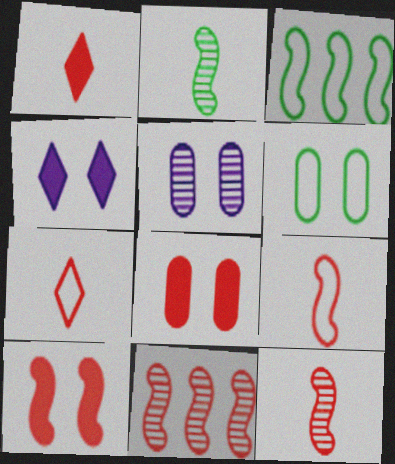[[1, 3, 5], 
[5, 6, 8], 
[7, 8, 11], 
[9, 10, 11]]